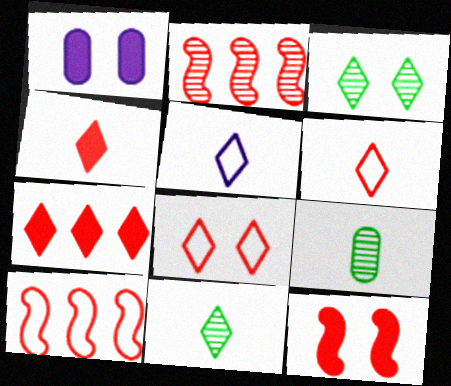[[1, 10, 11], 
[3, 5, 7], 
[4, 5, 11]]